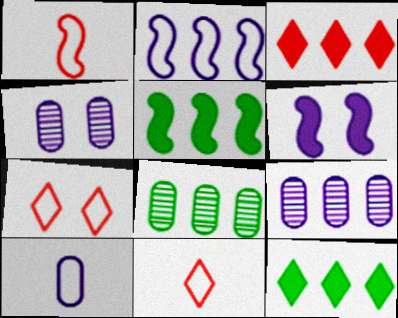[[1, 4, 12], 
[2, 3, 8], 
[4, 5, 11], 
[6, 8, 11]]